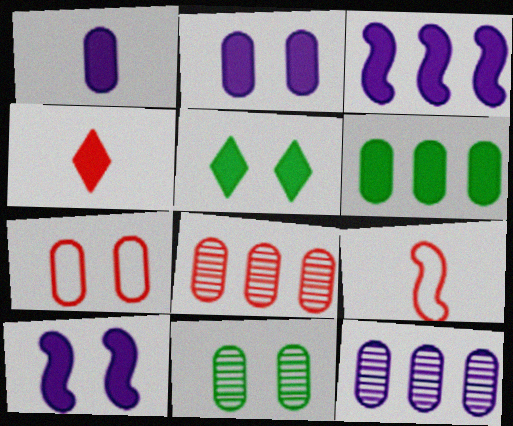[[2, 7, 11], 
[4, 6, 10], 
[5, 9, 12]]